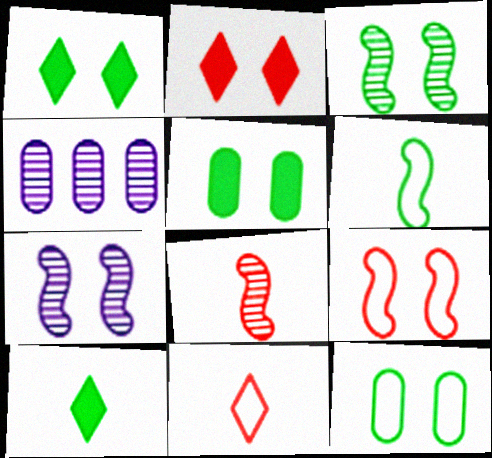[[1, 3, 12], 
[2, 4, 6], 
[2, 7, 12], 
[4, 9, 10]]